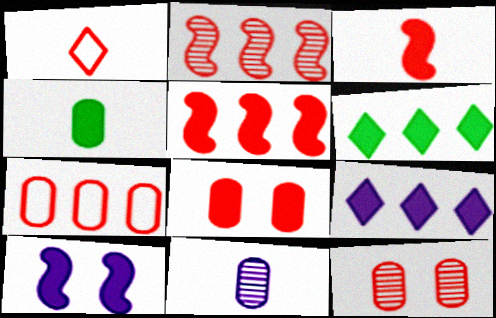[[1, 2, 8], 
[1, 5, 12]]